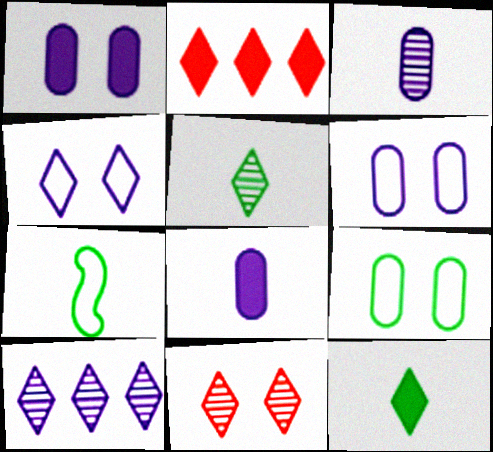[[2, 4, 5], 
[5, 10, 11]]